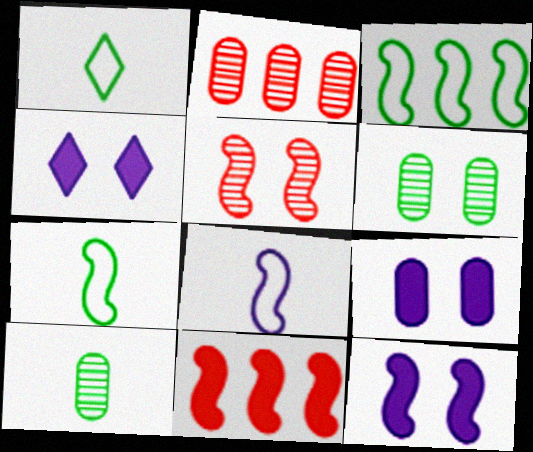[[1, 2, 12], 
[2, 4, 7], 
[4, 9, 12]]